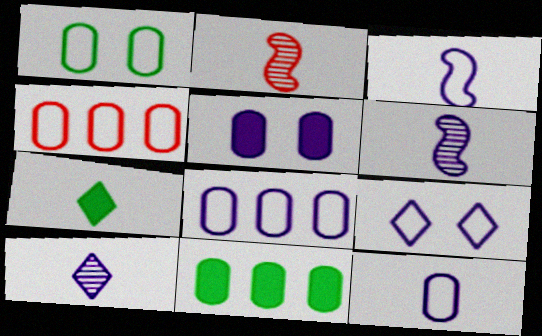[[1, 4, 12], 
[2, 7, 12], 
[2, 9, 11], 
[3, 8, 9]]